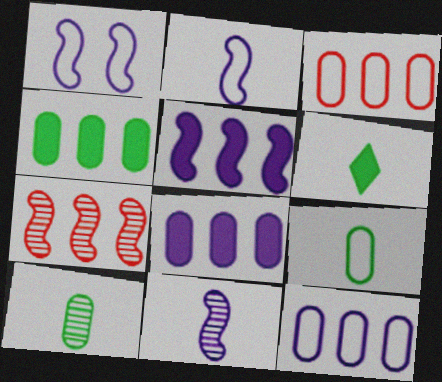[[1, 5, 11]]